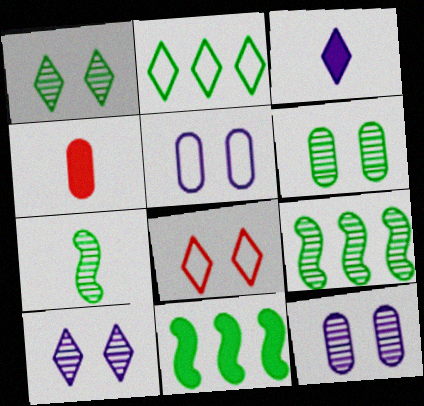[]